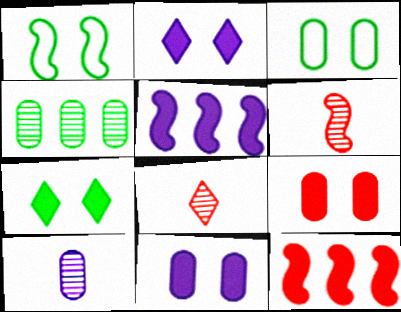[[1, 5, 6], 
[3, 5, 8]]